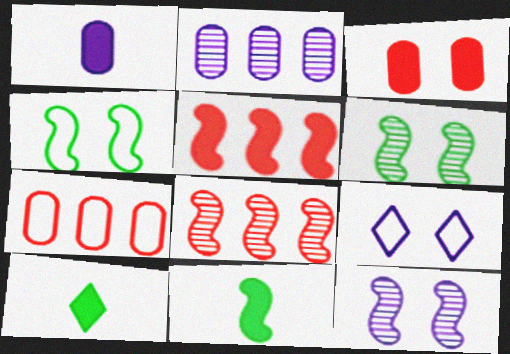[[3, 6, 9], 
[7, 10, 12]]